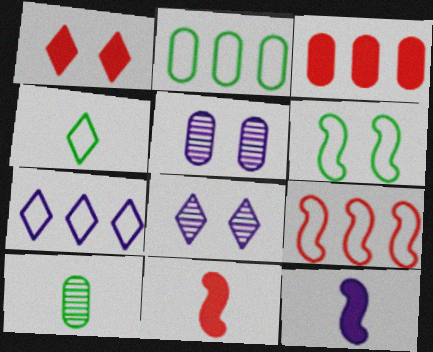[[1, 3, 11], 
[1, 5, 6], 
[2, 4, 6], 
[2, 7, 9], 
[2, 8, 11], 
[5, 7, 12]]